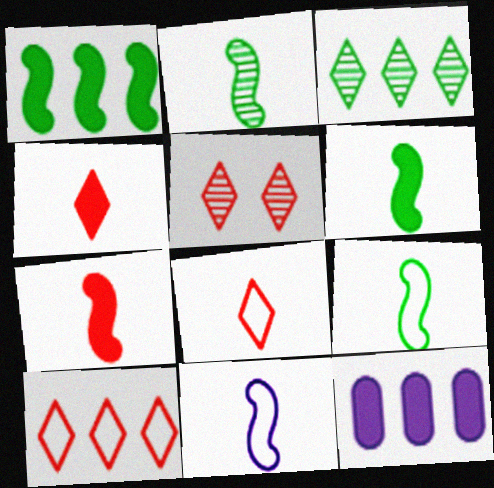[[2, 6, 9], 
[2, 7, 11], 
[4, 5, 10], 
[5, 9, 12]]